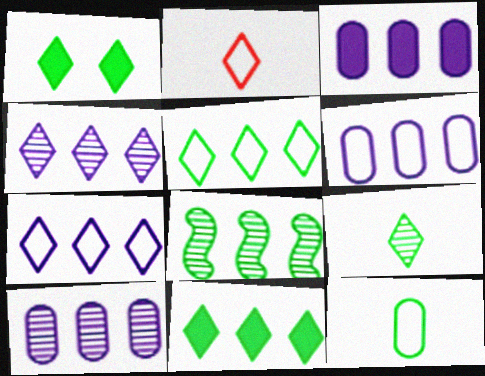[[1, 2, 4], 
[1, 5, 9], 
[1, 8, 12], 
[3, 6, 10]]